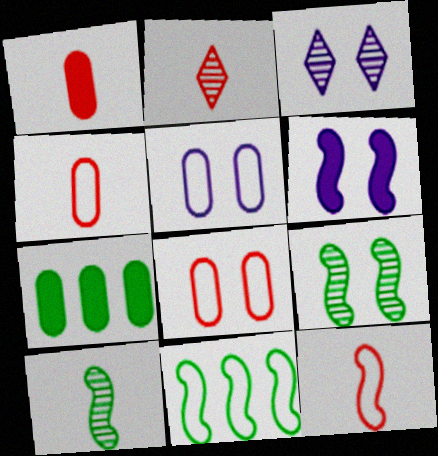[[1, 2, 12], 
[1, 3, 11], 
[3, 5, 6], 
[3, 7, 12]]